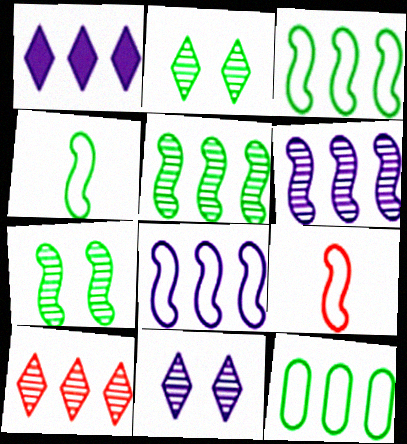[]